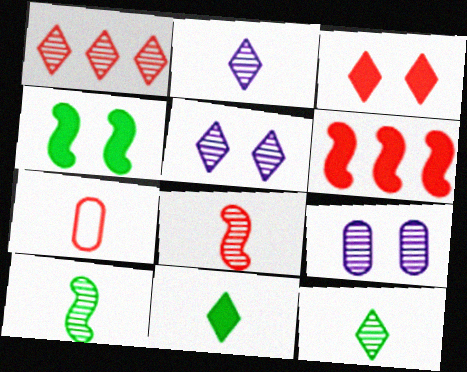[[1, 5, 12], 
[1, 9, 10]]